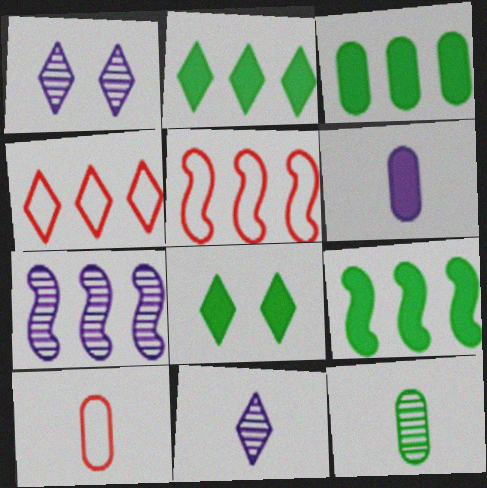[[1, 9, 10], 
[2, 3, 9], 
[3, 4, 7], 
[4, 8, 11], 
[5, 7, 9], 
[6, 10, 12], 
[7, 8, 10]]